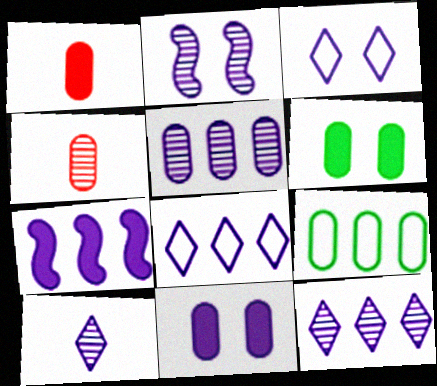[[2, 3, 11], 
[2, 5, 10], 
[4, 9, 11], 
[5, 7, 8]]